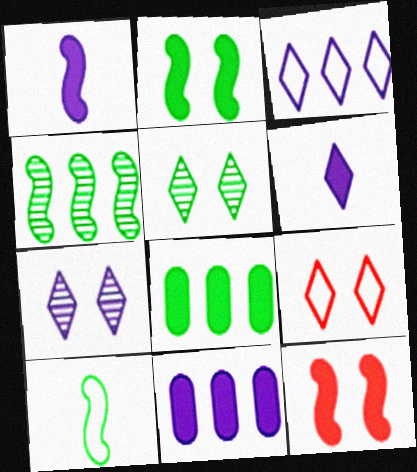[[2, 4, 10], 
[3, 6, 7], 
[5, 8, 10], 
[6, 8, 12]]